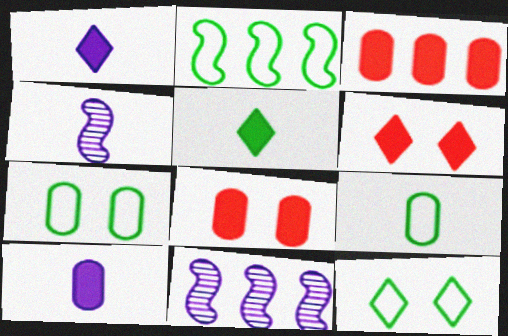[[2, 9, 12], 
[3, 4, 12], 
[6, 9, 11]]